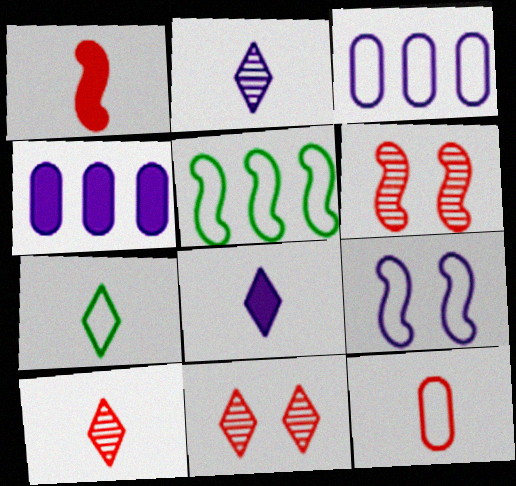[[1, 10, 12], 
[2, 4, 9], 
[4, 6, 7], 
[7, 8, 10]]